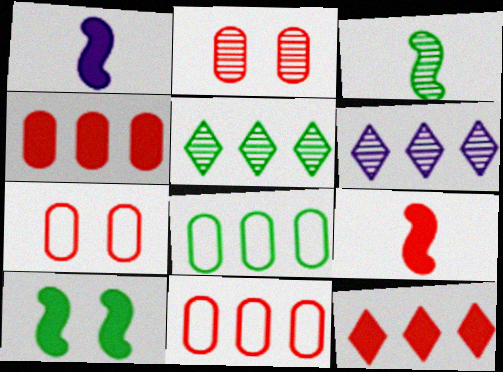[[1, 5, 7], 
[2, 3, 6]]